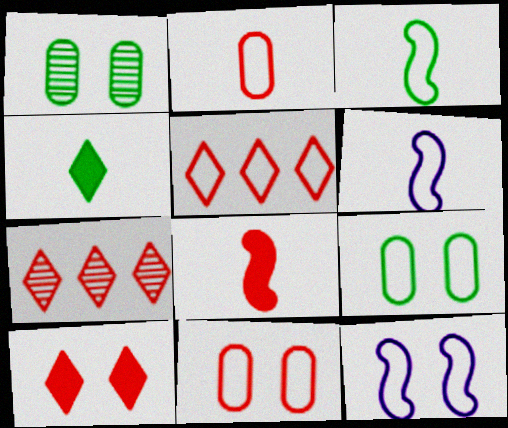[[1, 10, 12], 
[5, 6, 9], 
[7, 8, 11]]